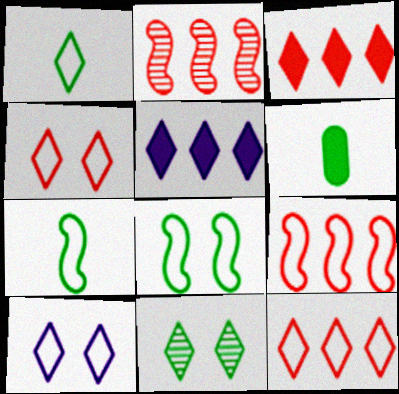[[1, 10, 12], 
[2, 6, 10]]